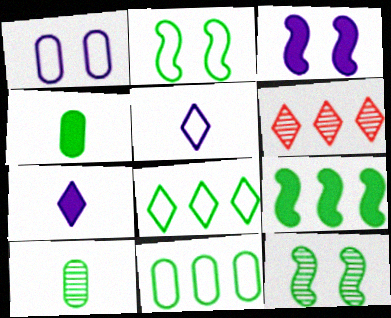[[4, 8, 12]]